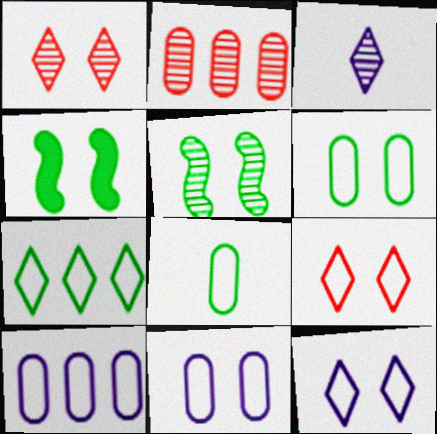[[1, 4, 11], 
[2, 3, 5]]